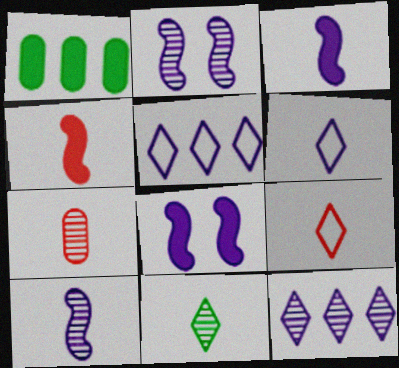[[1, 2, 9], 
[4, 7, 9], 
[7, 10, 11]]